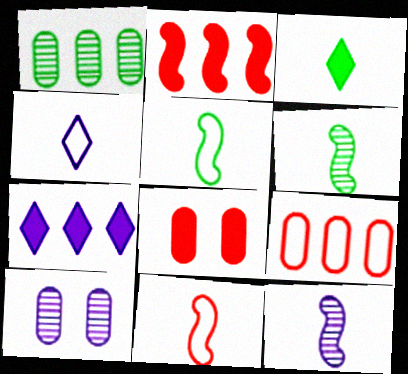[]